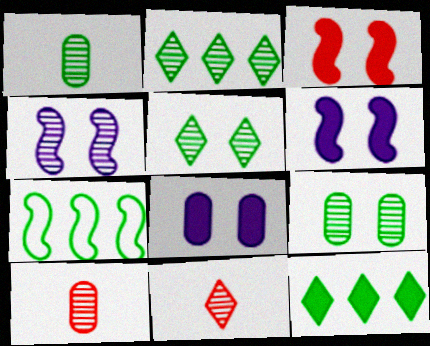[[2, 4, 10], 
[7, 8, 11]]